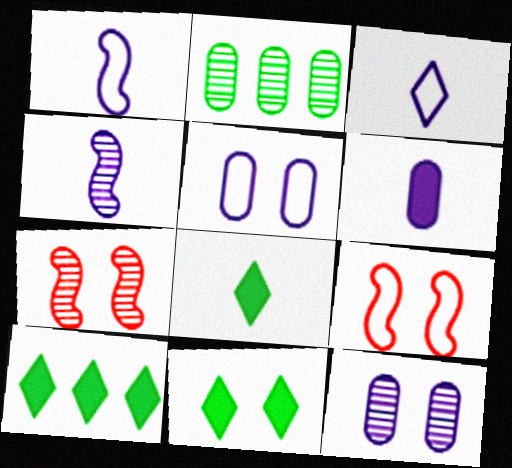[[3, 4, 6], 
[5, 7, 11], 
[8, 10, 11], 
[9, 11, 12]]